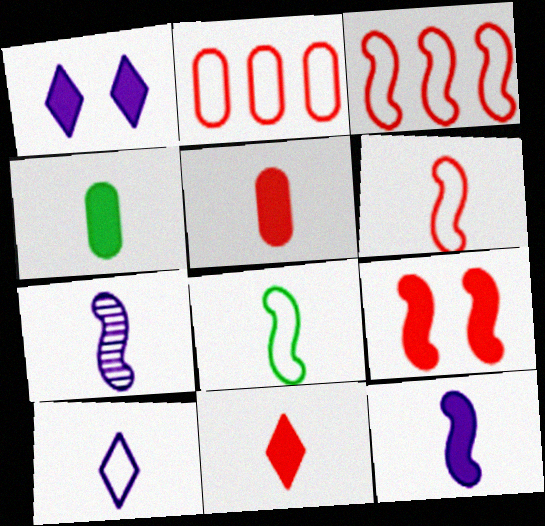[[4, 11, 12]]